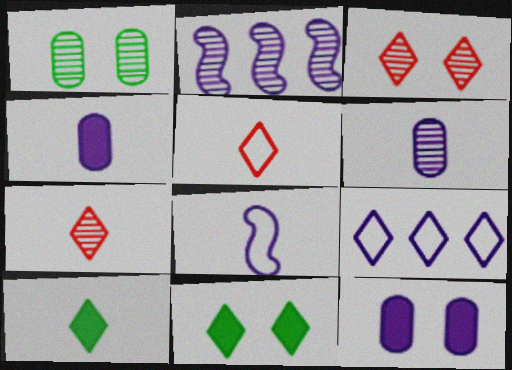[[1, 2, 7], 
[3, 9, 10], 
[7, 9, 11]]